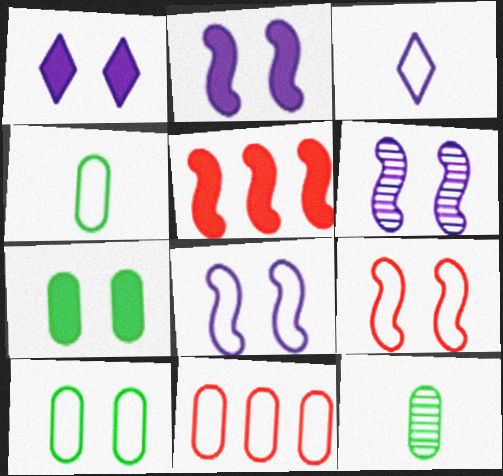[[2, 6, 8]]